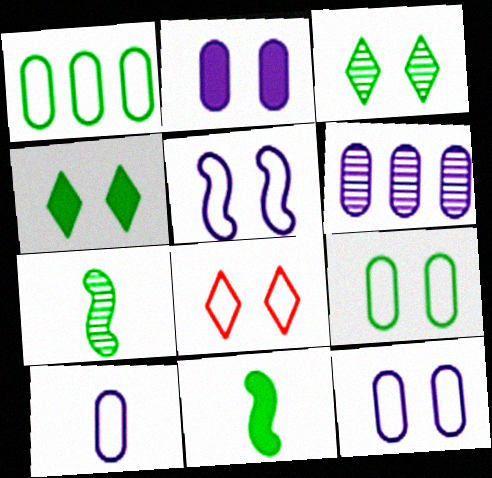[[1, 3, 11], 
[1, 4, 7], 
[2, 6, 10], 
[5, 8, 9], 
[6, 8, 11]]